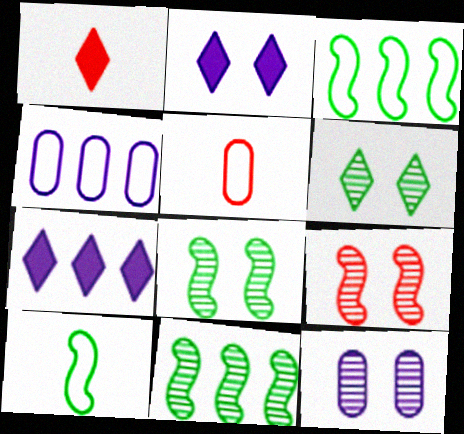[[1, 3, 12], 
[1, 4, 8], 
[2, 5, 11], 
[5, 7, 8], 
[6, 9, 12]]